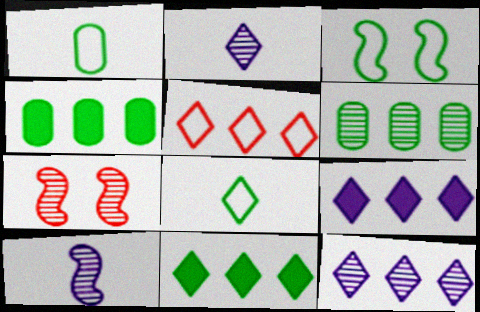[[1, 7, 9], 
[2, 6, 7], 
[5, 11, 12]]